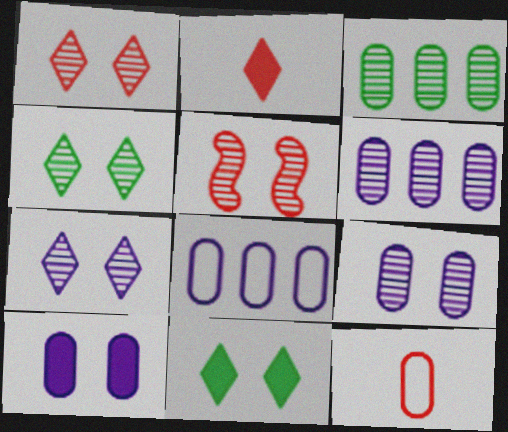[[1, 4, 7], 
[3, 10, 12], 
[4, 5, 9]]